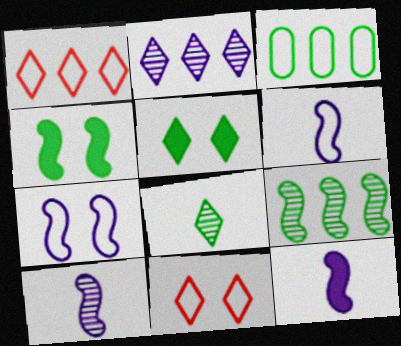[[3, 4, 8], 
[3, 6, 11], 
[6, 10, 12]]